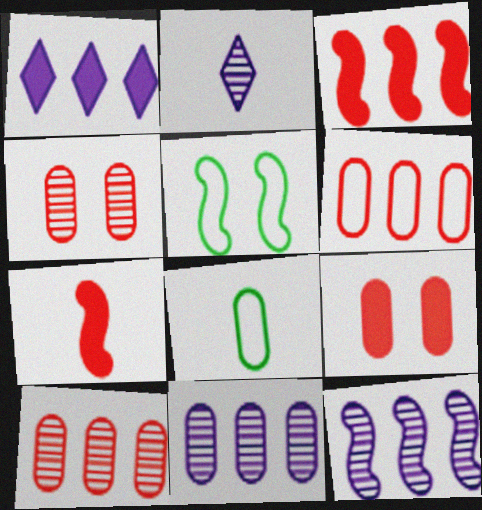[[2, 7, 8], 
[5, 7, 12], 
[8, 9, 11]]